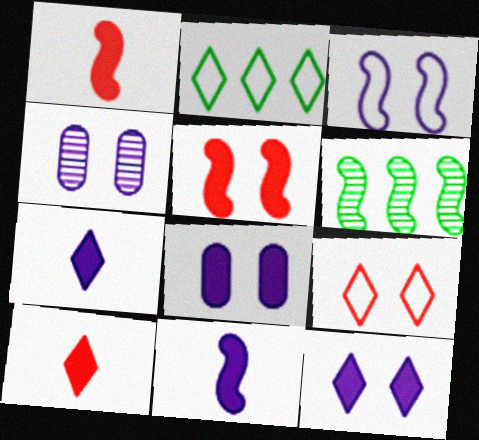[[1, 2, 4], 
[1, 3, 6], 
[3, 4, 12]]